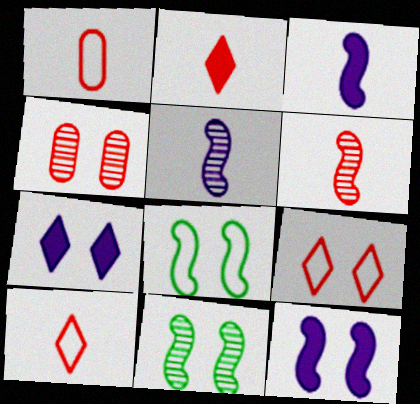[[1, 2, 6], 
[4, 7, 8]]